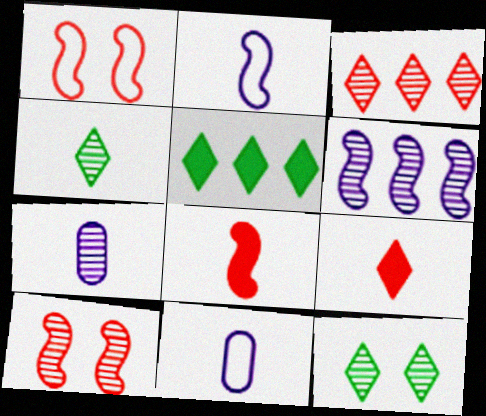[[1, 5, 7], 
[4, 8, 11], 
[5, 10, 11]]